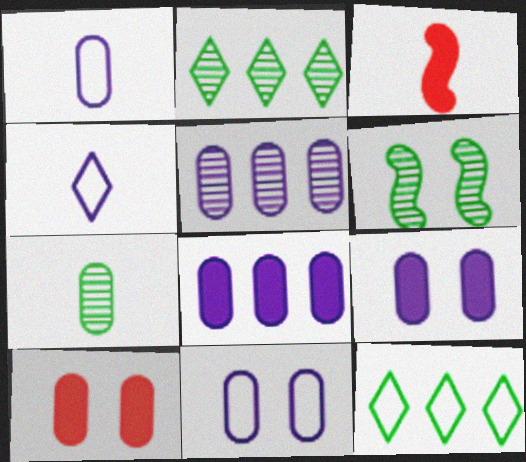[[1, 5, 9], 
[2, 3, 11], 
[2, 6, 7], 
[3, 4, 7]]